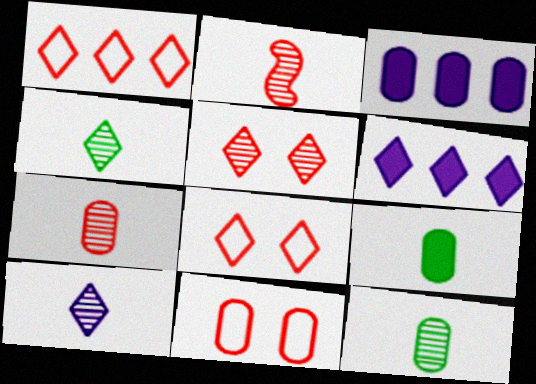[[2, 10, 12], 
[3, 11, 12], 
[4, 6, 8]]